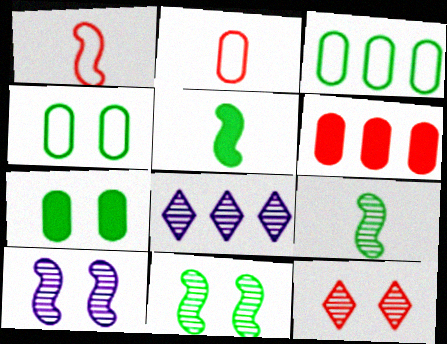[[1, 6, 12], 
[1, 7, 8]]